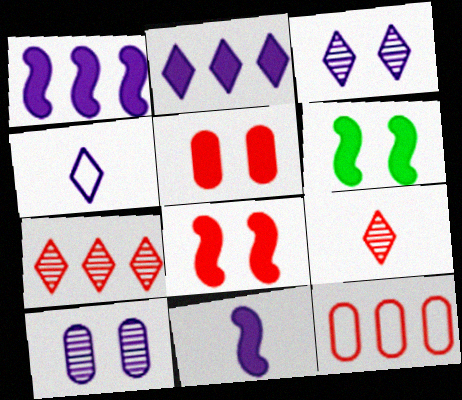[[1, 4, 10], 
[2, 3, 4], 
[8, 9, 12]]